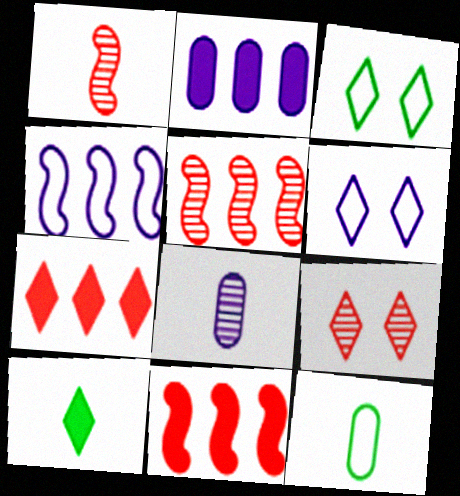[[1, 2, 3], 
[3, 8, 11]]